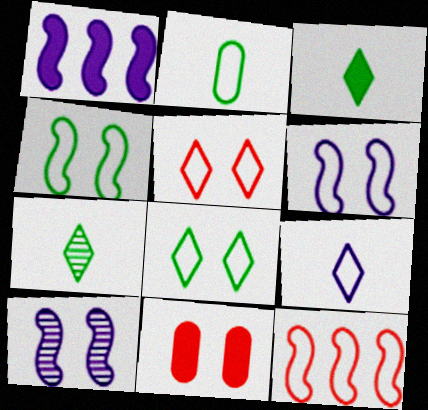[[1, 3, 11], 
[8, 10, 11]]